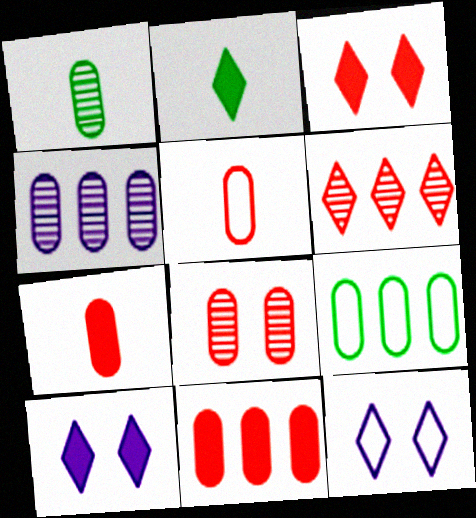[[1, 4, 8], 
[2, 6, 12], 
[4, 9, 11], 
[5, 8, 11]]